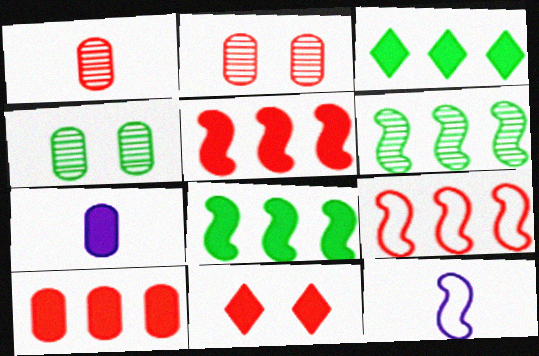[[1, 9, 11], 
[2, 3, 12], 
[7, 8, 11]]